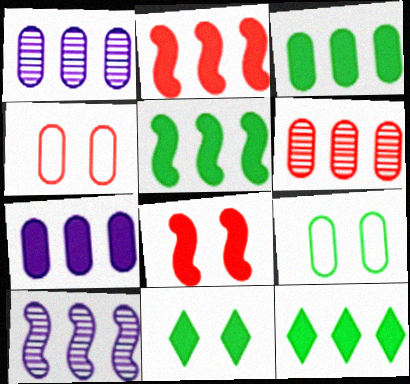[[2, 7, 12], 
[3, 5, 12]]